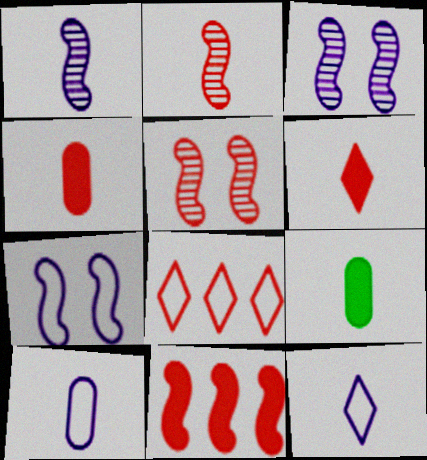[[2, 9, 12], 
[3, 8, 9], 
[4, 5, 8]]